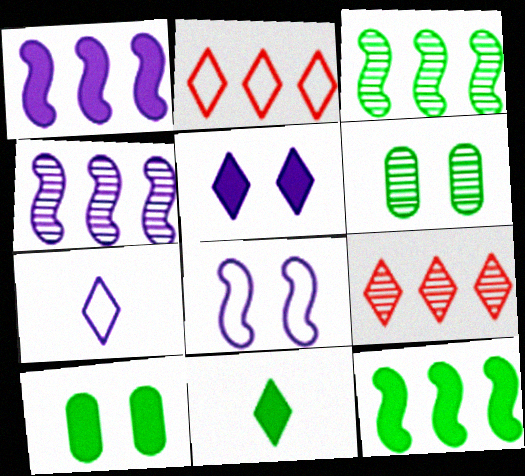[[10, 11, 12]]